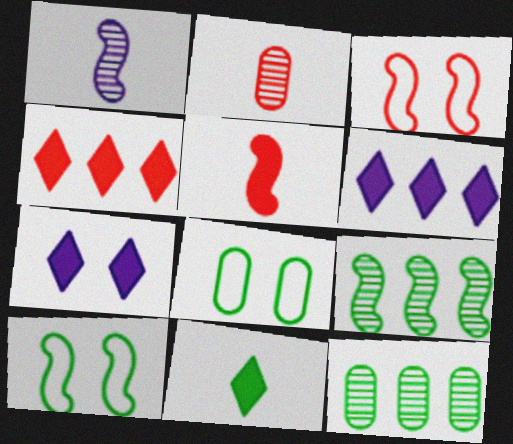[[1, 4, 8], 
[2, 3, 4], 
[2, 6, 10], 
[4, 7, 11], 
[8, 9, 11], 
[10, 11, 12]]